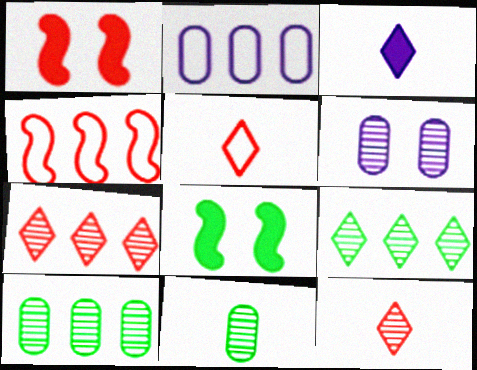[[2, 8, 12]]